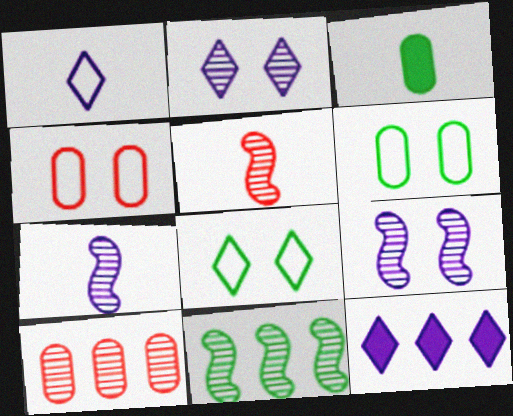[[1, 2, 12], 
[1, 3, 5], 
[3, 8, 11], 
[5, 6, 12], 
[5, 9, 11]]